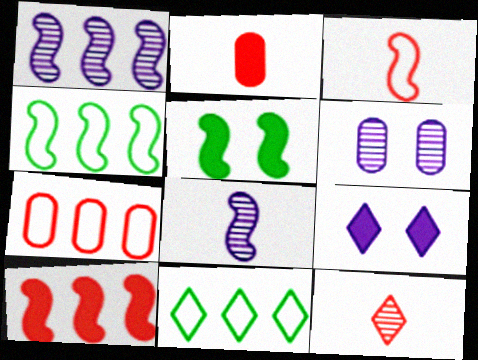[[1, 3, 5], 
[1, 4, 10], 
[2, 3, 12], 
[9, 11, 12]]